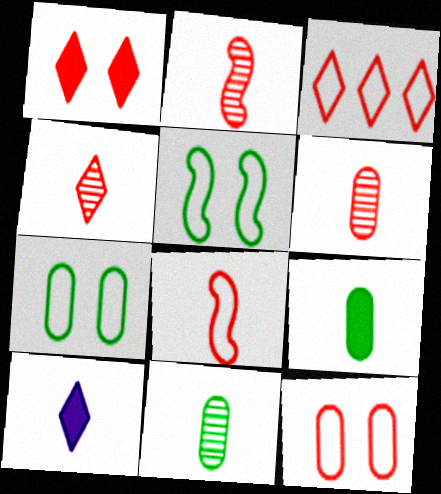[[1, 3, 4], 
[2, 4, 6], 
[3, 8, 12], 
[8, 10, 11]]